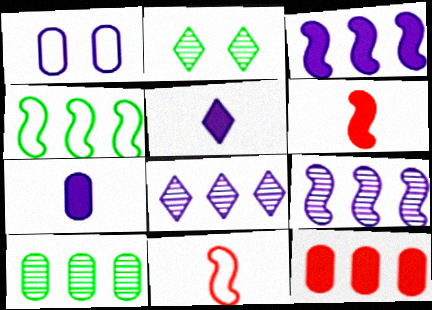[[1, 5, 9], 
[4, 8, 12]]